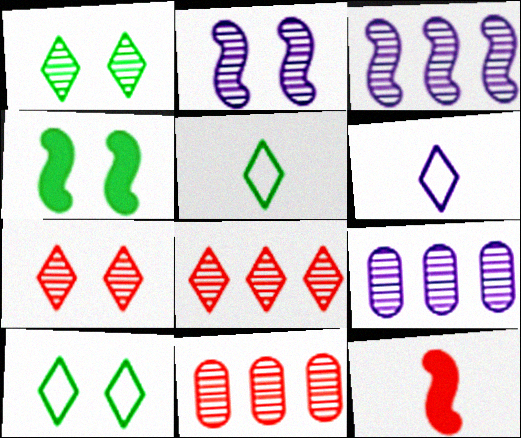[[4, 6, 11], 
[9, 10, 12]]